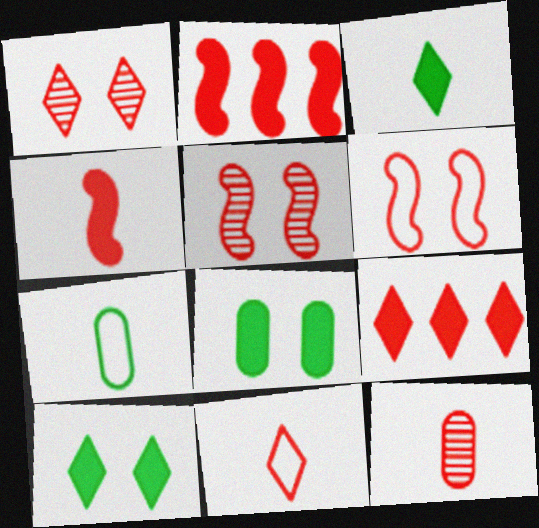[[1, 9, 11], 
[4, 11, 12], 
[6, 9, 12]]